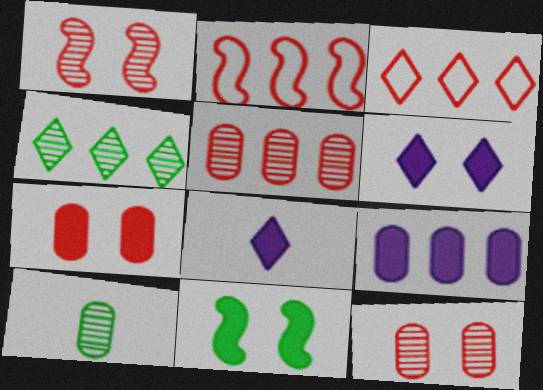[[2, 4, 9], 
[2, 6, 10], 
[6, 7, 11]]